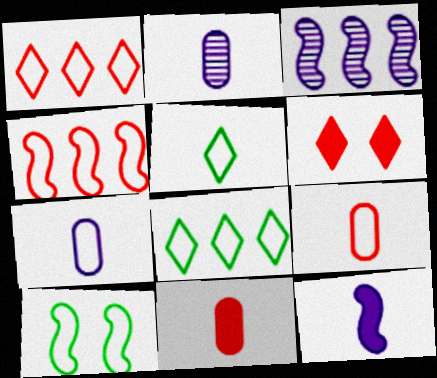[[1, 7, 10]]